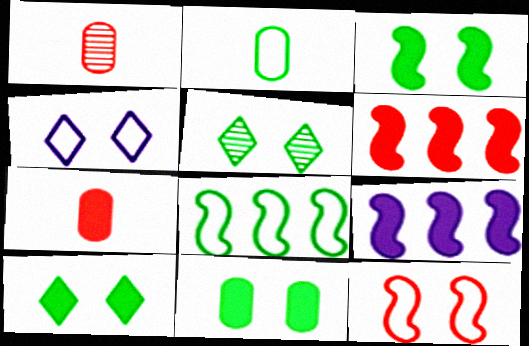[[3, 10, 11], 
[7, 9, 10]]